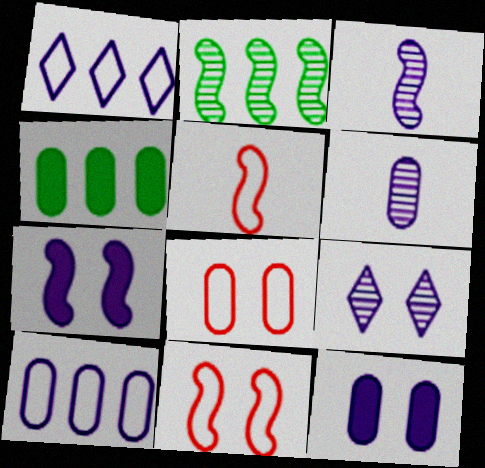[[1, 3, 12], 
[1, 6, 7], 
[2, 5, 7], 
[4, 5, 9], 
[4, 6, 8], 
[6, 10, 12]]